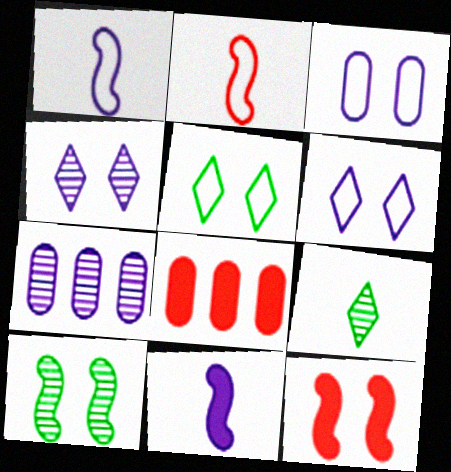[[6, 7, 11]]